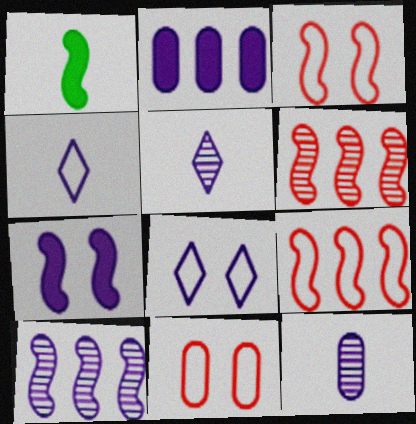[[1, 3, 10]]